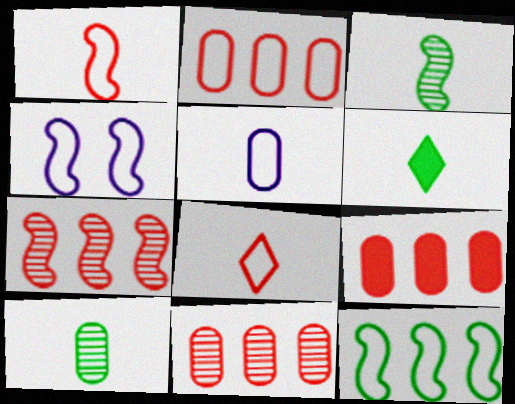[[1, 4, 12], 
[2, 9, 11], 
[4, 6, 11]]